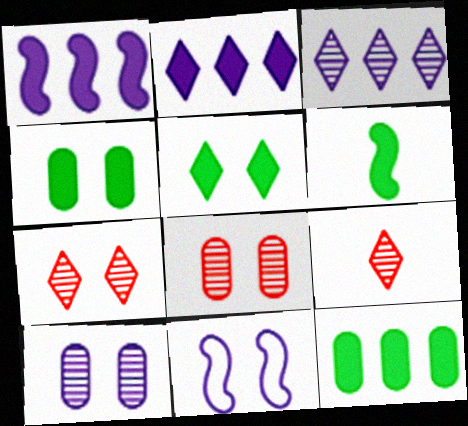[[4, 7, 11], 
[5, 6, 12], 
[5, 8, 11], 
[9, 11, 12]]